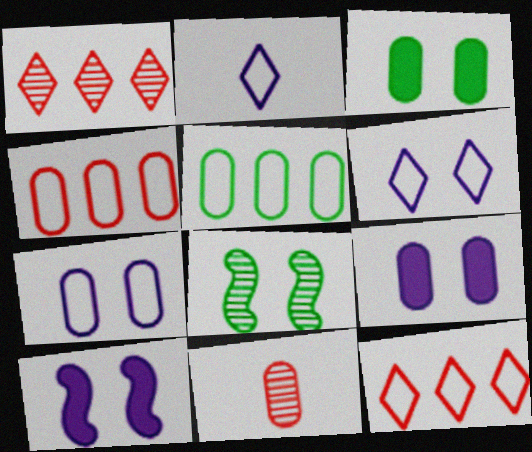[[5, 9, 11]]